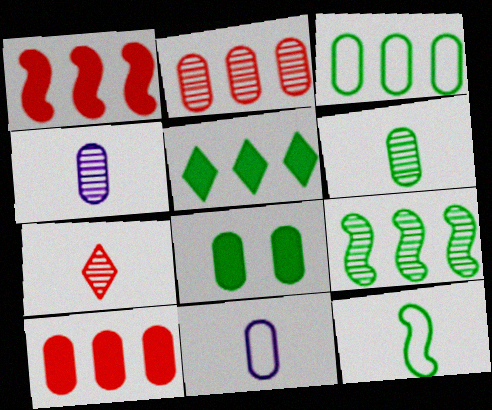[[2, 8, 11], 
[3, 5, 9], 
[3, 6, 8]]